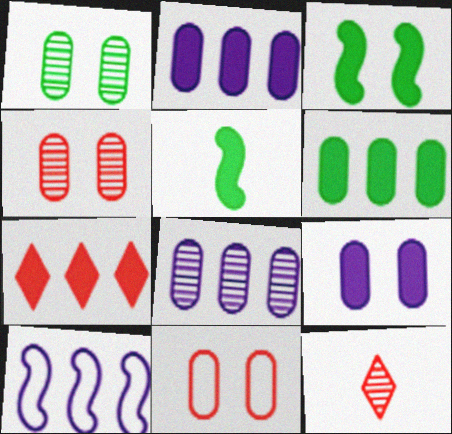[[1, 9, 11], 
[5, 7, 9]]